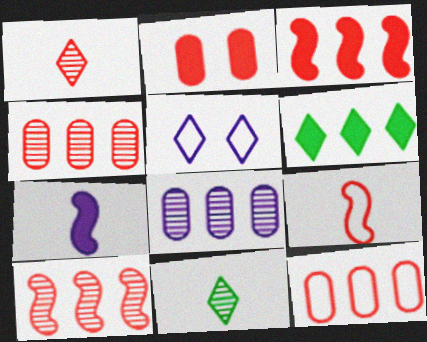[[1, 5, 6], 
[2, 6, 7], 
[5, 7, 8]]